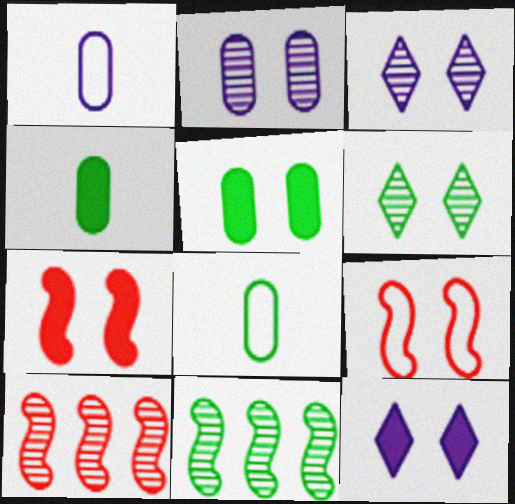[[3, 5, 9], 
[5, 7, 12], 
[8, 10, 12]]